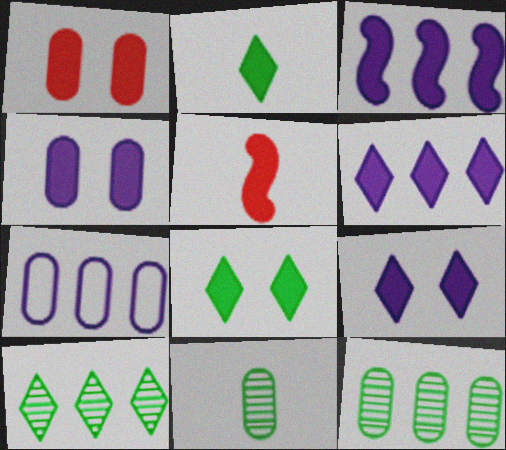[[1, 2, 3], 
[1, 7, 11]]